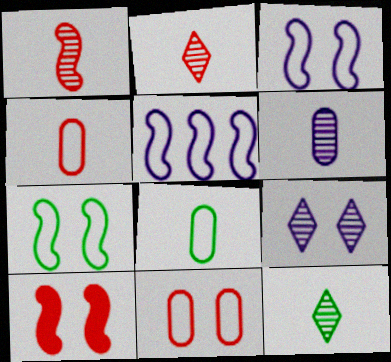[[1, 6, 12]]